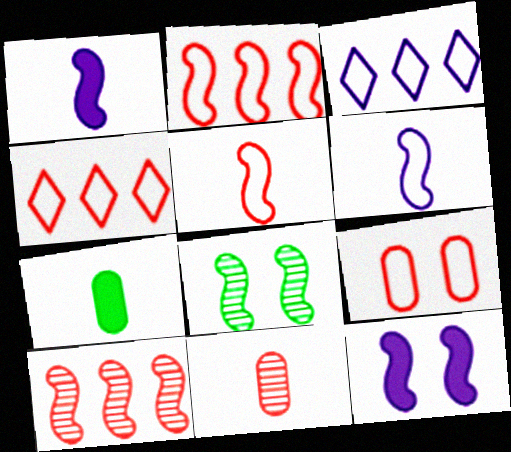[[1, 2, 8], 
[4, 5, 9]]